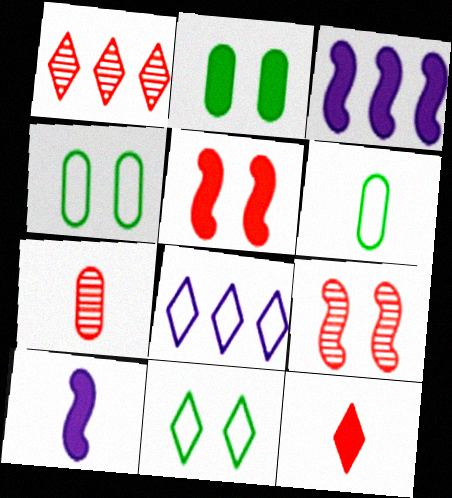[[1, 4, 10], 
[1, 7, 9], 
[2, 3, 12], 
[3, 7, 11]]